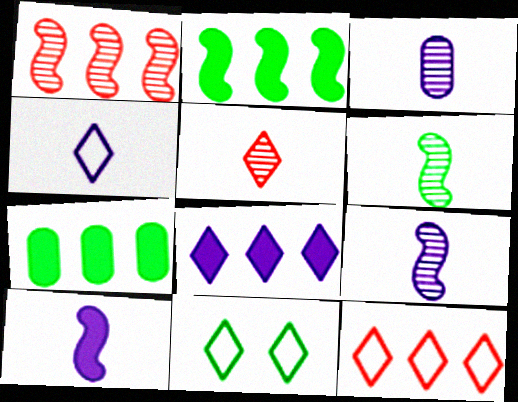[[3, 4, 10], 
[3, 5, 6], 
[4, 11, 12], 
[5, 8, 11], 
[6, 7, 11]]